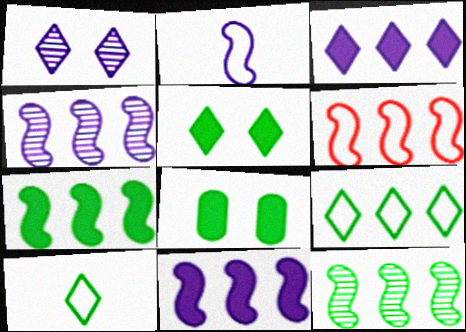[[4, 6, 7], 
[6, 11, 12], 
[8, 10, 12]]